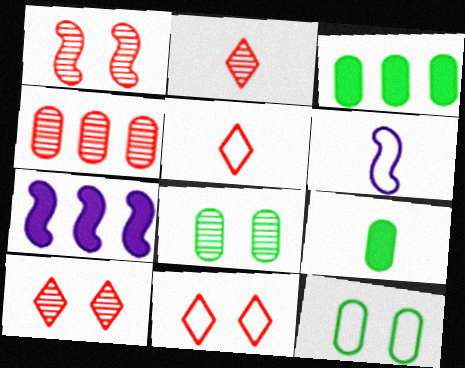[[1, 2, 4], 
[2, 6, 9], 
[2, 7, 12], 
[3, 6, 10], 
[5, 7, 8]]